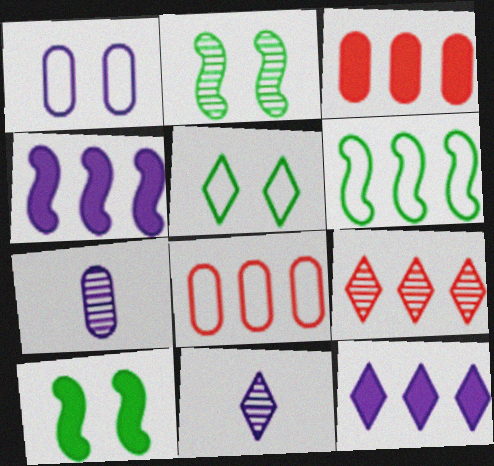[[1, 4, 11], 
[2, 7, 9], 
[8, 10, 11]]